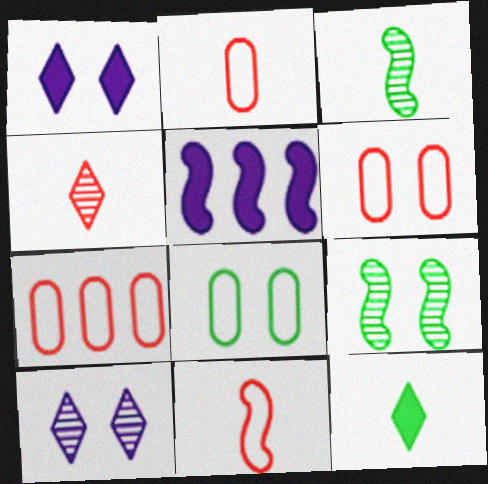[[1, 3, 7], 
[1, 6, 9], 
[2, 6, 7], 
[4, 5, 8], 
[5, 9, 11]]